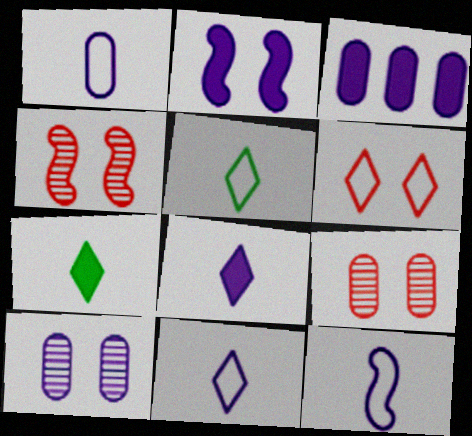[[1, 3, 10], 
[1, 11, 12], 
[2, 3, 8], 
[3, 4, 5]]